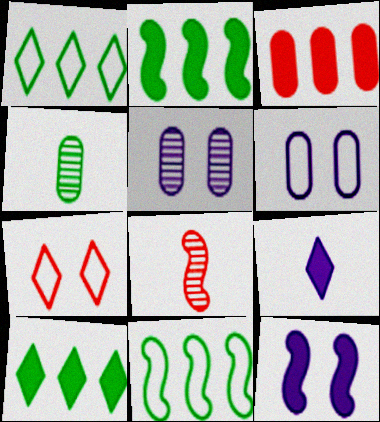[[3, 4, 6], 
[3, 7, 8], 
[6, 8, 10], 
[8, 11, 12]]